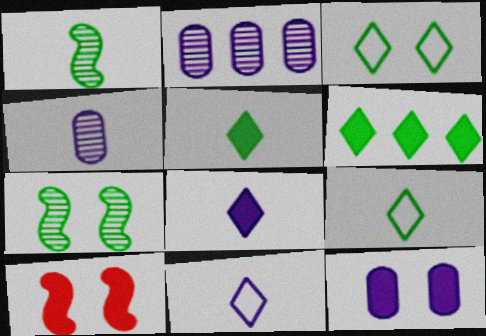[[2, 9, 10]]